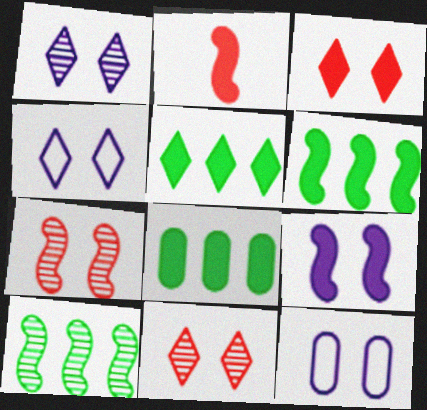[[1, 9, 12], 
[2, 6, 9], 
[5, 6, 8]]